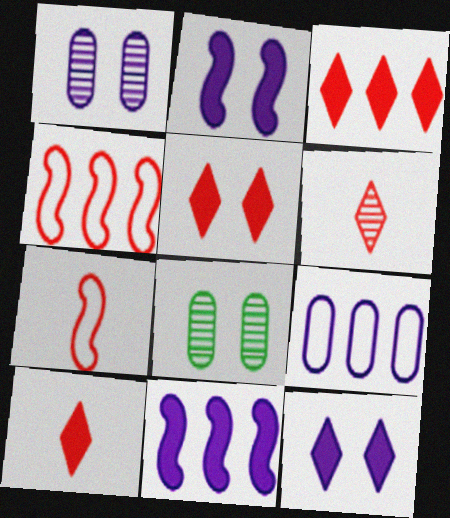[[3, 5, 10]]